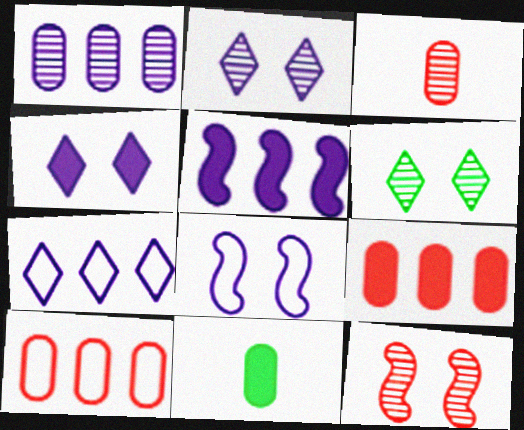[[1, 5, 7], 
[7, 11, 12]]